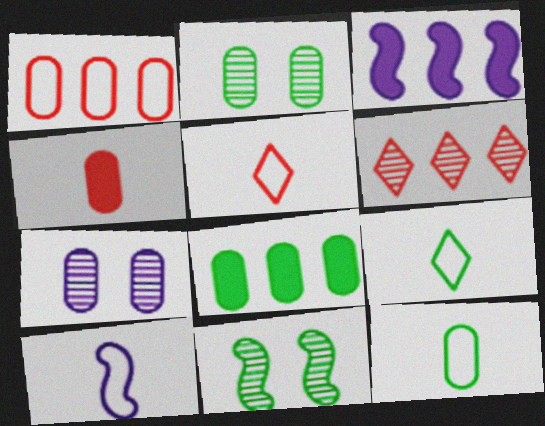[[2, 3, 5], 
[2, 8, 12], 
[5, 10, 12], 
[8, 9, 11]]